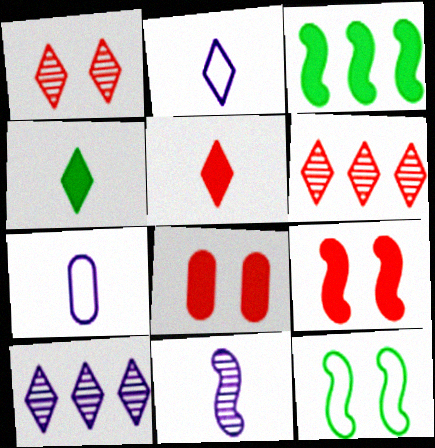[[1, 3, 7]]